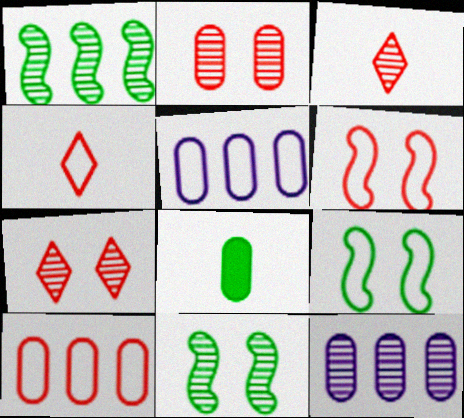[[2, 5, 8], 
[3, 11, 12], 
[4, 5, 9], 
[4, 6, 10]]